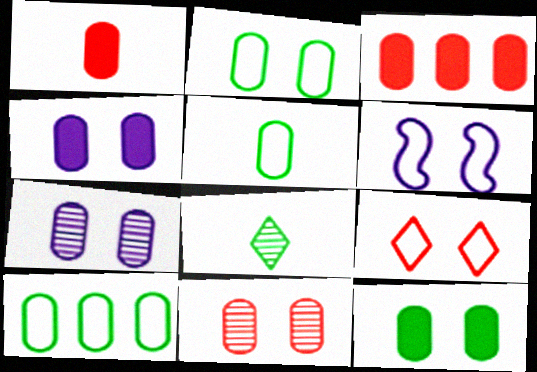[[1, 7, 10], 
[2, 4, 11], 
[2, 5, 10], 
[2, 6, 9], 
[3, 5, 7], 
[3, 6, 8]]